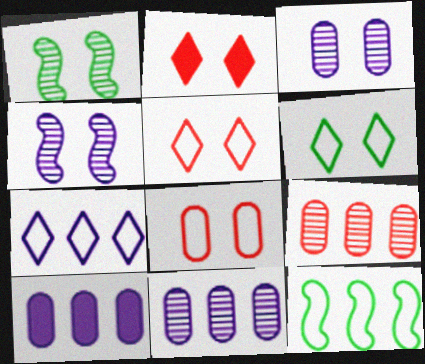[]